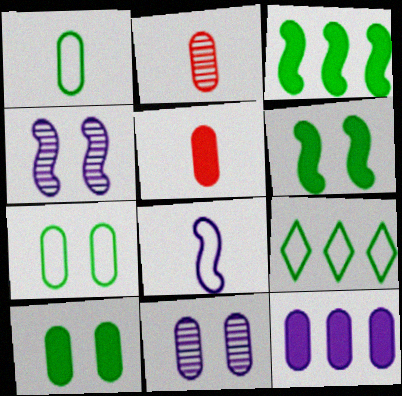[[2, 7, 12], 
[4, 5, 9], 
[5, 10, 12]]